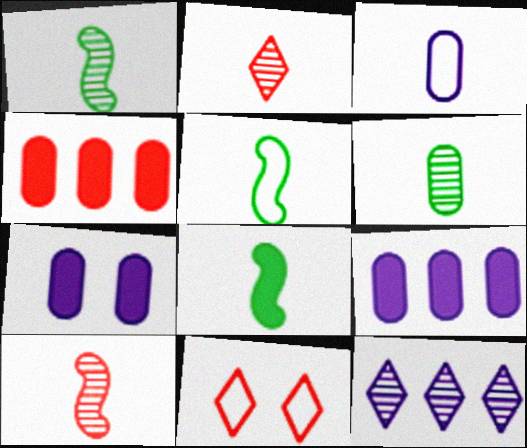[[1, 5, 8], 
[1, 9, 11], 
[2, 3, 8], 
[4, 10, 11]]